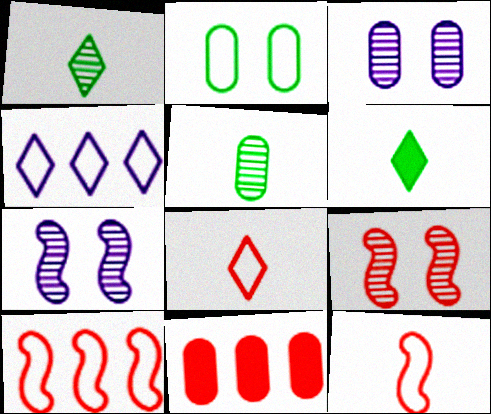[[2, 4, 12], 
[3, 6, 10], 
[8, 9, 11]]